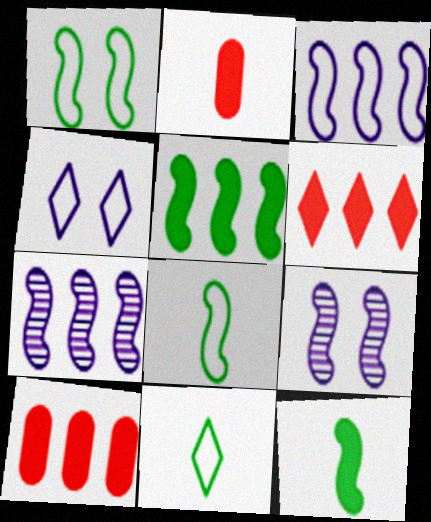[[9, 10, 11]]